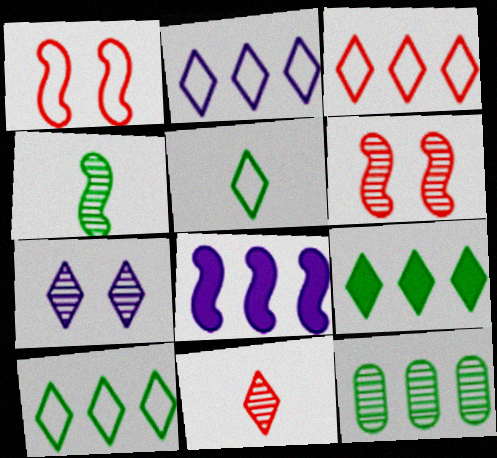[[1, 4, 8], 
[2, 3, 10], 
[3, 8, 12]]